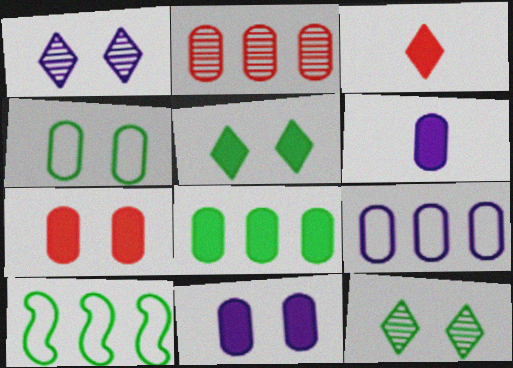[[2, 4, 6], 
[2, 8, 9], 
[6, 7, 8]]